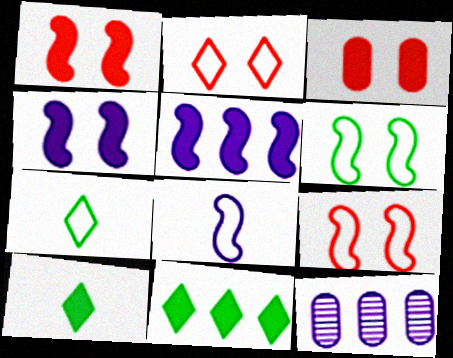[[1, 7, 12], 
[3, 5, 10], 
[9, 10, 12]]